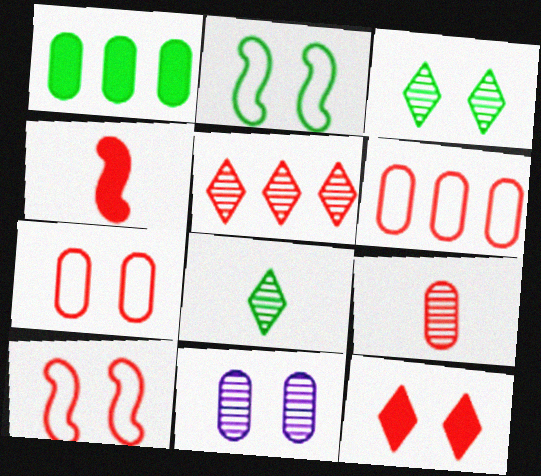[[1, 2, 8], 
[2, 11, 12], 
[4, 5, 7]]